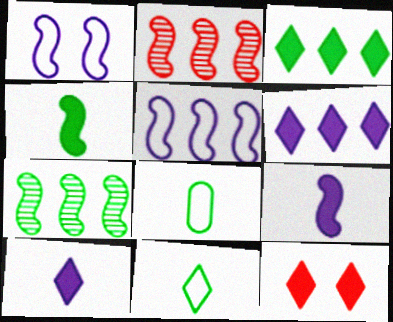[[1, 2, 4], 
[3, 10, 12]]